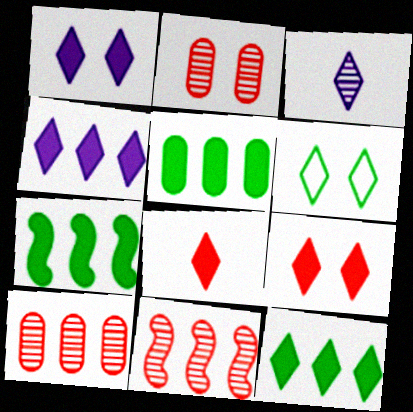[[1, 8, 12], 
[5, 7, 12]]